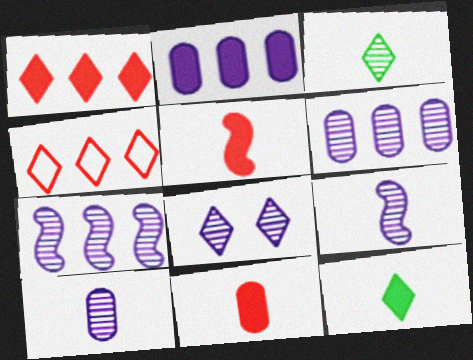[[4, 8, 12], 
[6, 8, 9], 
[7, 8, 10]]